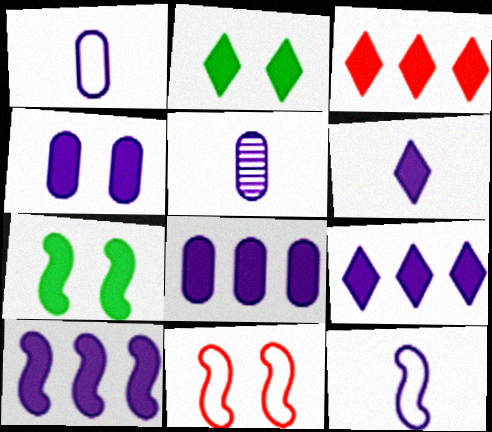[[2, 3, 6], 
[4, 6, 10], 
[5, 6, 12], 
[8, 9, 10]]